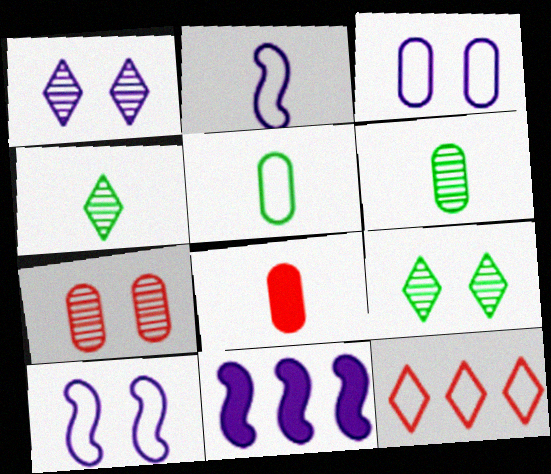[[2, 4, 8], 
[5, 10, 12]]